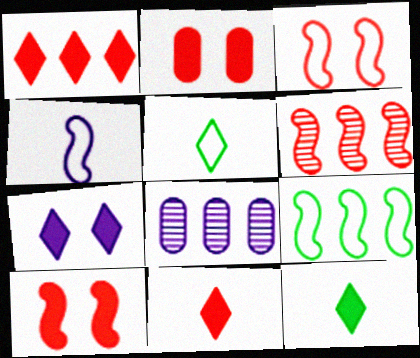[[1, 7, 12], 
[1, 8, 9], 
[3, 4, 9], 
[3, 8, 12], 
[4, 7, 8], 
[5, 8, 10]]